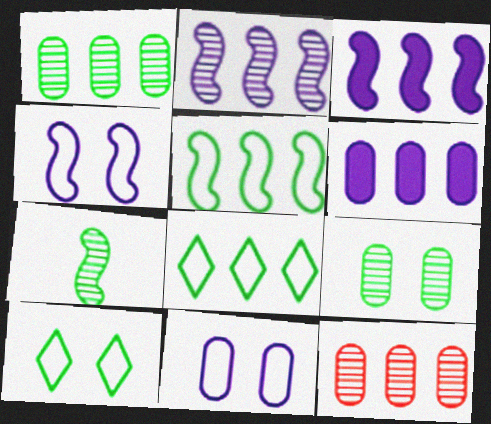[[3, 8, 12]]